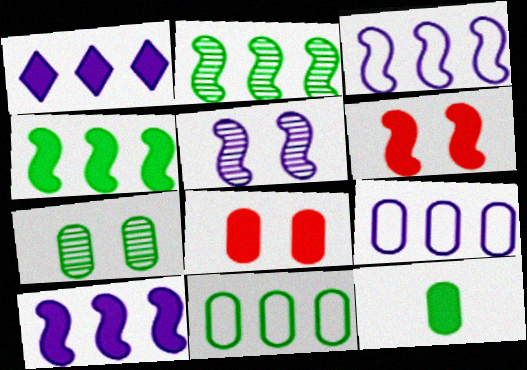[[1, 6, 12], 
[7, 11, 12]]